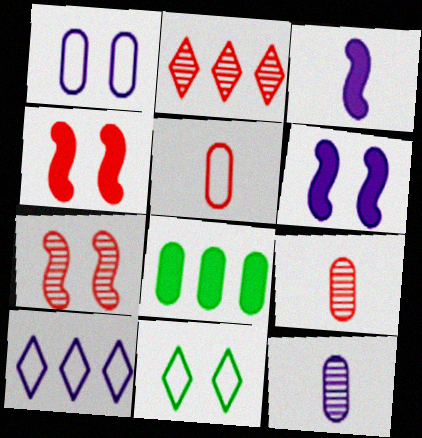[[1, 8, 9], 
[2, 4, 5], 
[2, 7, 9], 
[6, 10, 12]]